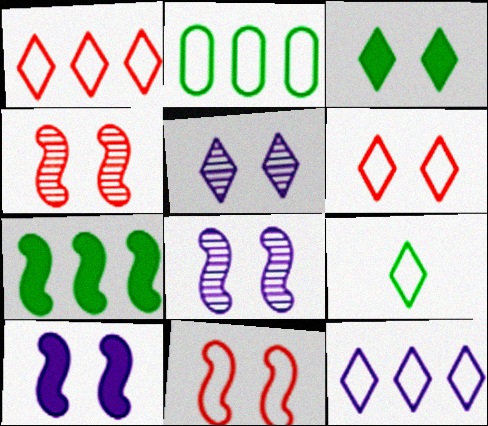[[3, 5, 6], 
[6, 9, 12]]